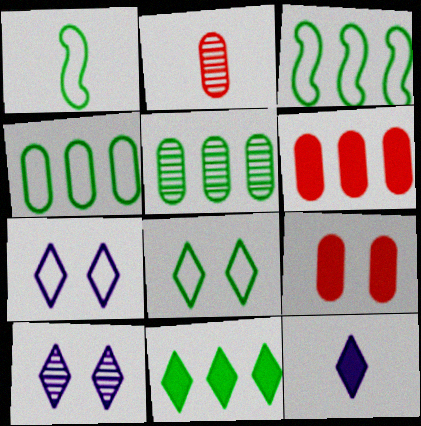[[1, 2, 12], 
[1, 4, 8], 
[1, 6, 10], 
[3, 5, 11]]